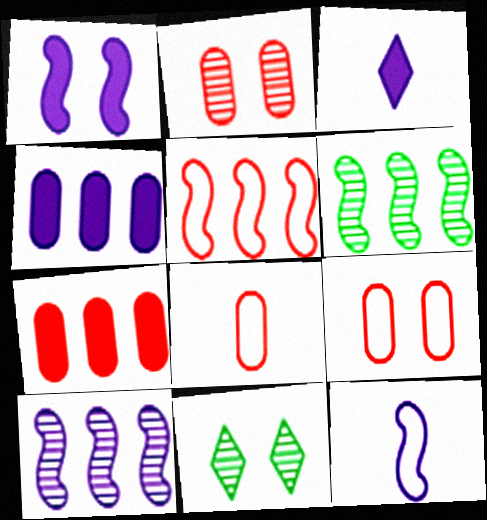[[1, 3, 4], 
[1, 9, 11], 
[1, 10, 12], 
[2, 7, 8], 
[3, 6, 9], 
[7, 11, 12]]